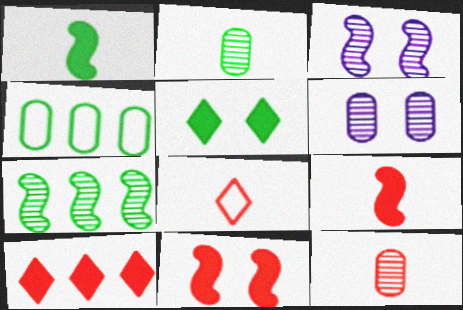[[8, 9, 12]]